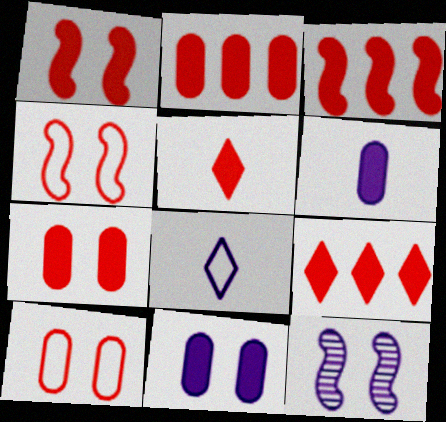[[1, 2, 5], 
[2, 3, 9], 
[3, 5, 7]]